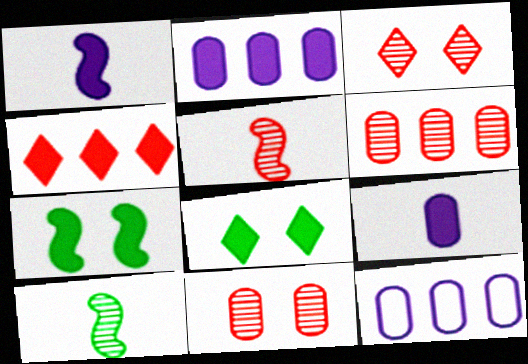[[3, 5, 6], 
[4, 7, 9], 
[5, 8, 12]]